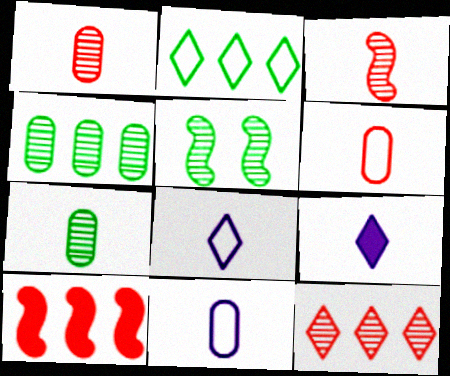[]